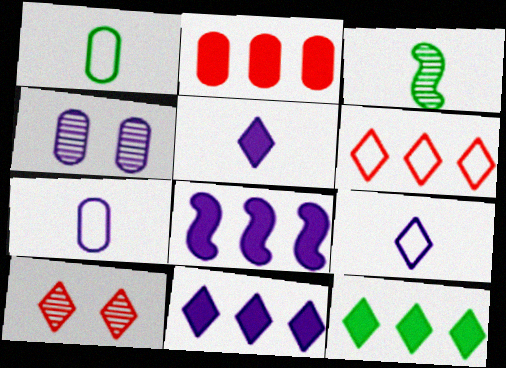[[1, 2, 4], 
[1, 8, 10], 
[2, 8, 12], 
[4, 8, 9], 
[9, 10, 12]]